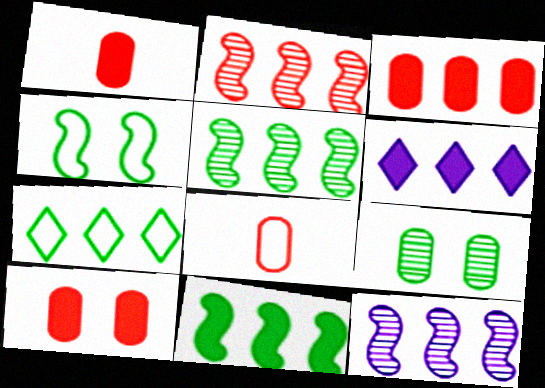[[1, 3, 10], 
[2, 5, 12], 
[3, 6, 11], 
[3, 7, 12]]